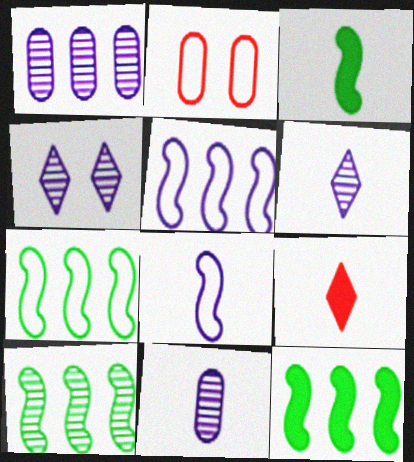[[2, 6, 12], 
[7, 10, 12]]